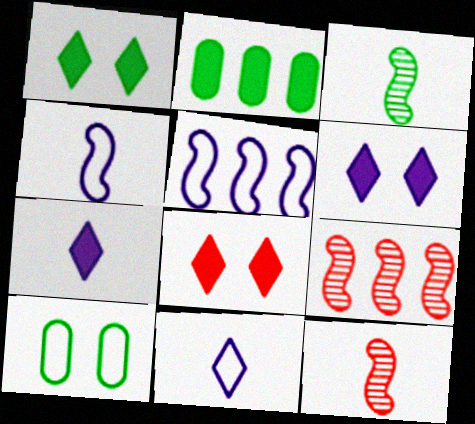[[1, 6, 8], 
[7, 9, 10]]